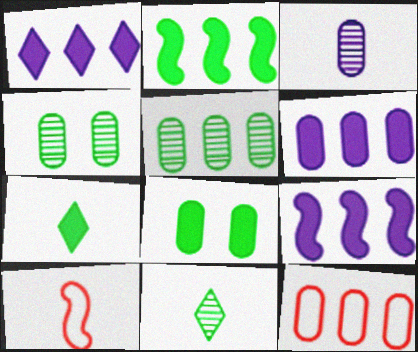[[1, 4, 10], 
[1, 6, 9], 
[2, 7, 8], 
[3, 7, 10], 
[3, 8, 12], 
[5, 6, 12]]